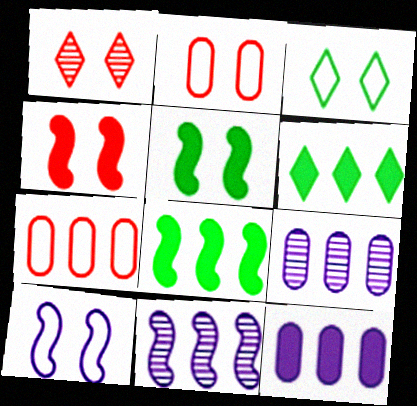[[1, 2, 4], 
[2, 3, 10], 
[6, 7, 11]]